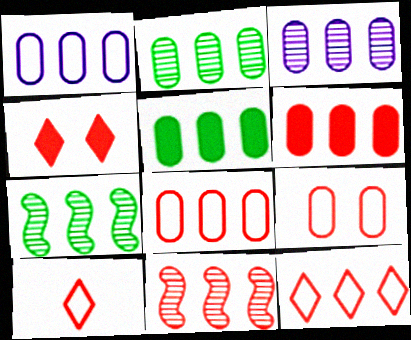[[1, 2, 6], 
[3, 5, 8], 
[6, 11, 12]]